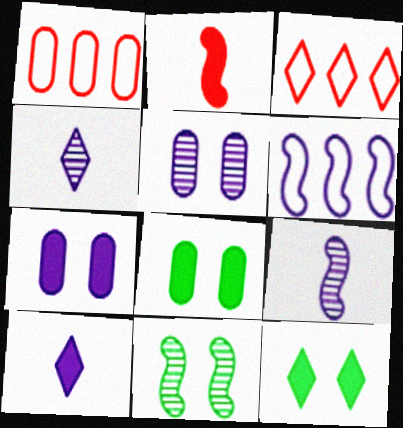[[1, 9, 12], 
[1, 10, 11], 
[2, 6, 11], 
[3, 4, 12], 
[3, 8, 9], 
[4, 6, 7], 
[5, 6, 10]]